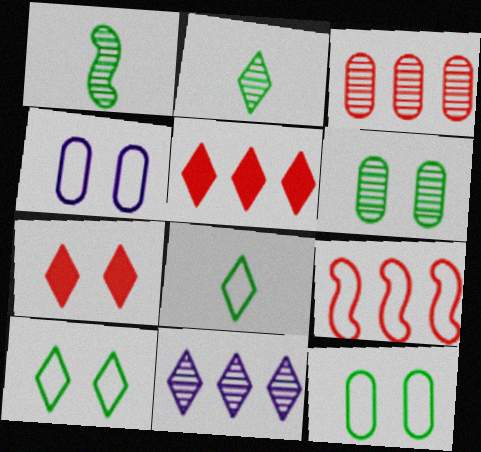[[1, 4, 5], 
[3, 5, 9], 
[4, 8, 9], 
[7, 8, 11]]